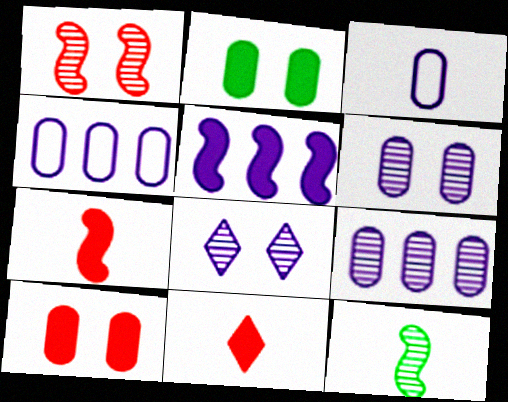[[2, 5, 11], 
[3, 5, 8], 
[3, 11, 12]]